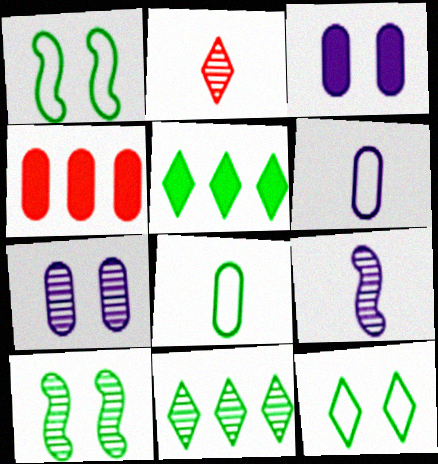[[4, 7, 8], 
[4, 9, 12], 
[5, 8, 10]]